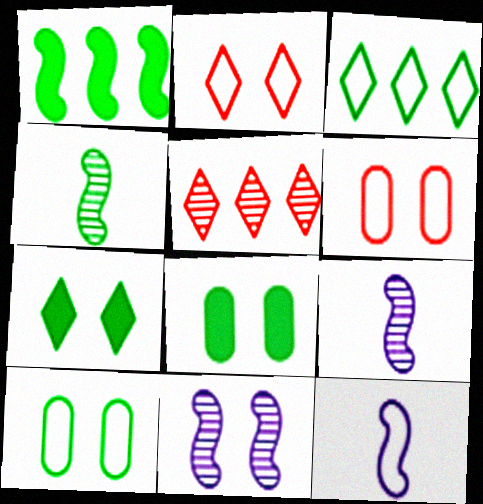[[2, 8, 11], 
[3, 4, 8], 
[3, 6, 12], 
[5, 8, 12], 
[6, 7, 11]]